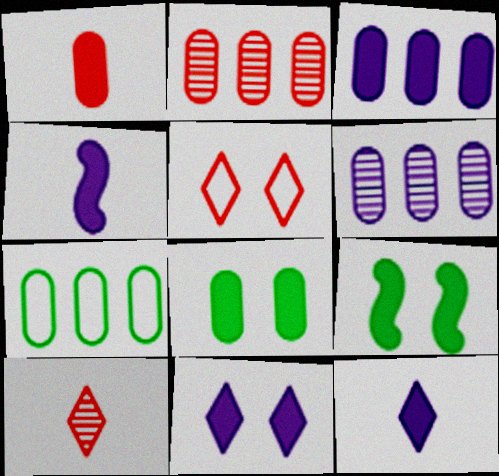[[1, 3, 8], 
[2, 3, 7], 
[3, 4, 11]]